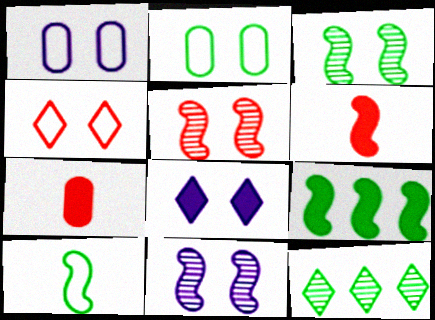[[1, 6, 12], 
[1, 8, 11], 
[2, 5, 8], 
[3, 5, 11], 
[3, 9, 10], 
[7, 8, 9]]